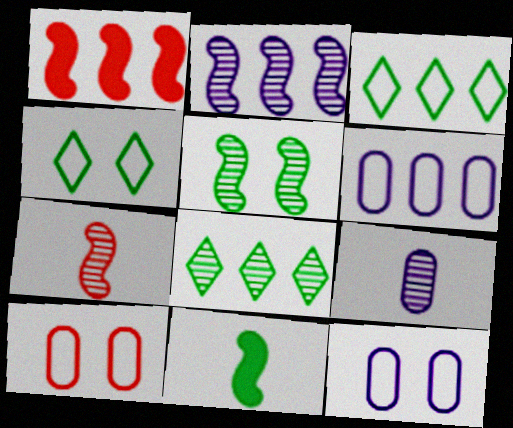[[1, 4, 9], 
[1, 6, 8], 
[2, 5, 7]]